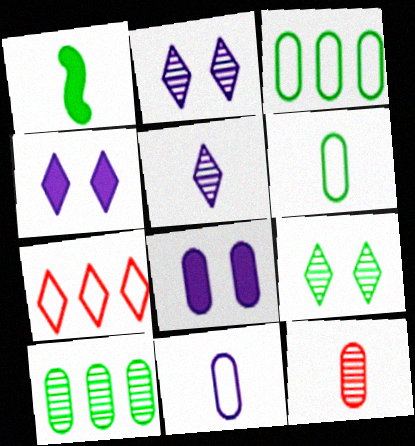[[1, 3, 9], 
[3, 8, 12]]